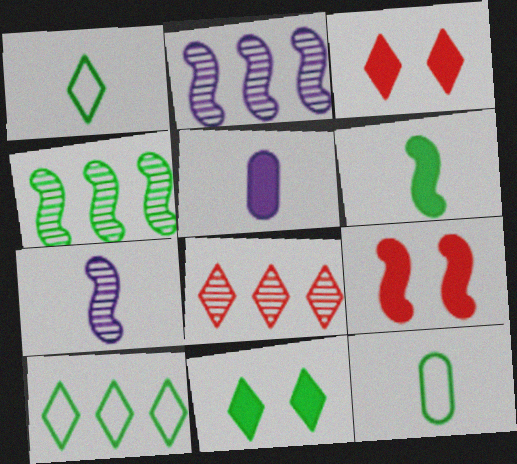[[2, 3, 12], 
[4, 11, 12]]